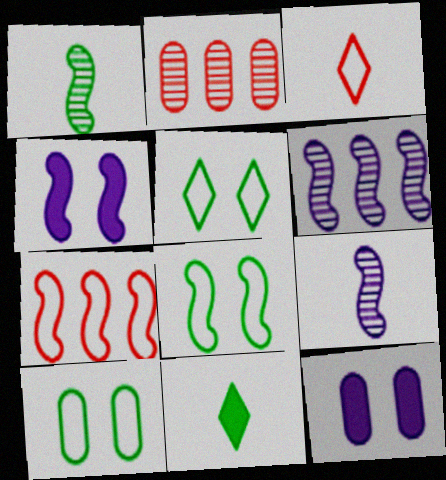[[1, 4, 7], 
[5, 8, 10]]